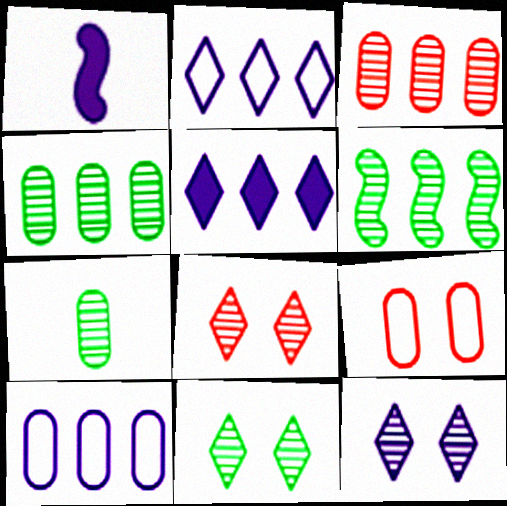[[1, 10, 12], 
[6, 7, 11], 
[8, 11, 12]]